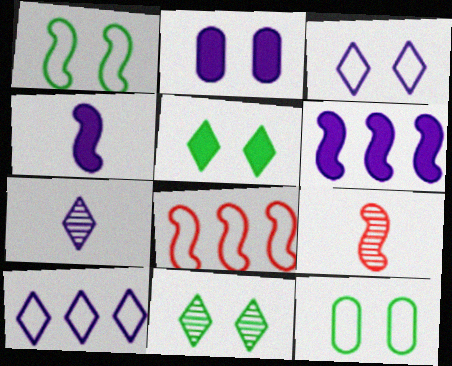[[1, 6, 9]]